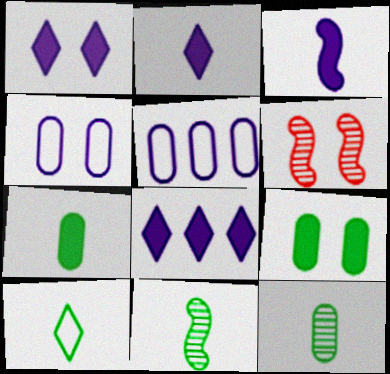[[1, 2, 8], 
[7, 10, 11]]